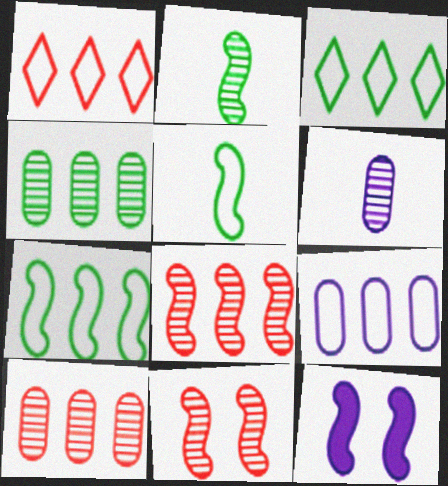[[1, 7, 9], 
[5, 8, 12]]